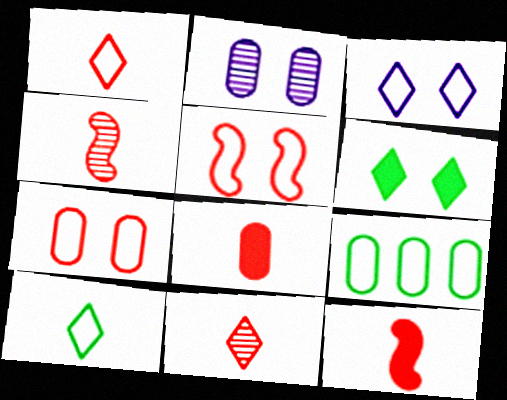[[1, 4, 8], 
[2, 5, 6], 
[2, 8, 9]]